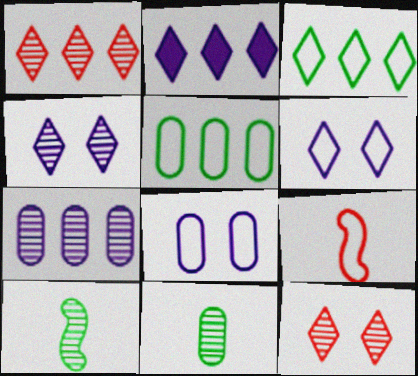[[1, 2, 3], 
[3, 8, 9], 
[5, 6, 9], 
[7, 10, 12]]